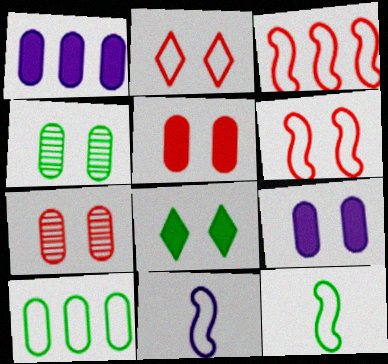[[2, 10, 11]]